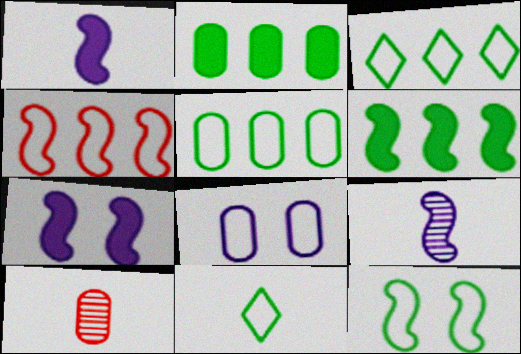[[1, 10, 11], 
[2, 8, 10], 
[3, 7, 10], 
[4, 8, 11], 
[5, 11, 12]]